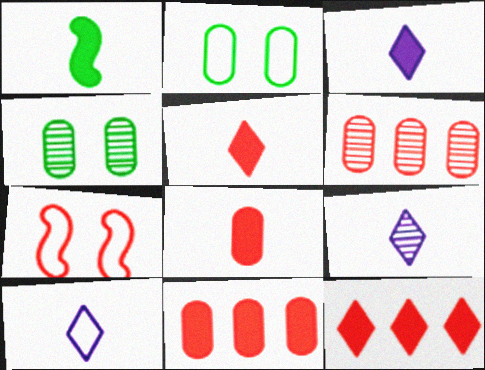[[1, 3, 8], 
[3, 9, 10], 
[5, 6, 7]]